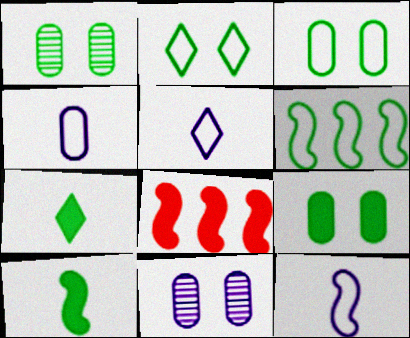[[1, 3, 9], 
[1, 5, 8], 
[1, 6, 7], 
[4, 5, 12]]